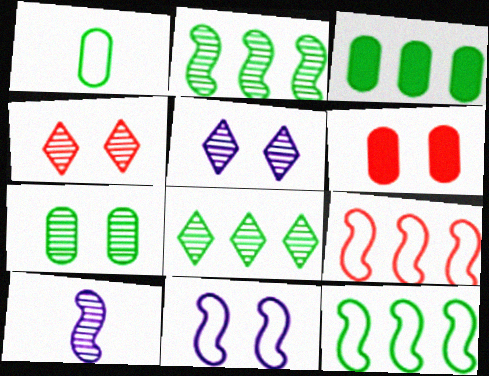[[1, 3, 7], 
[3, 8, 12]]